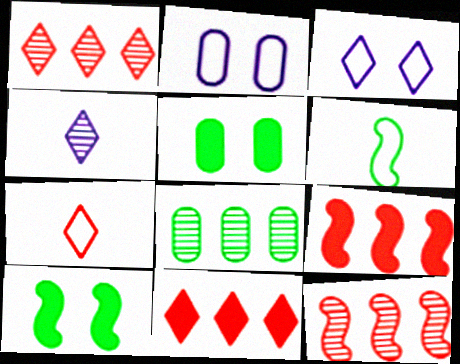[]